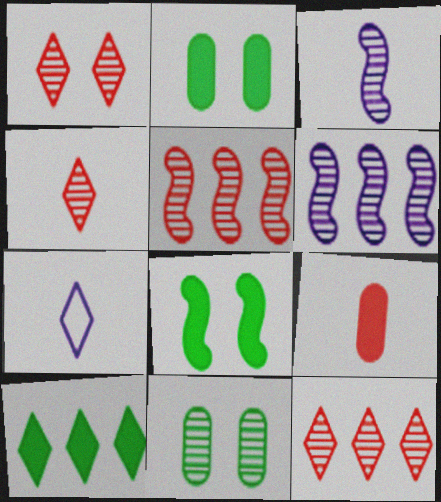[[1, 4, 12], 
[1, 7, 10], 
[2, 5, 7], 
[3, 11, 12], 
[4, 6, 11]]